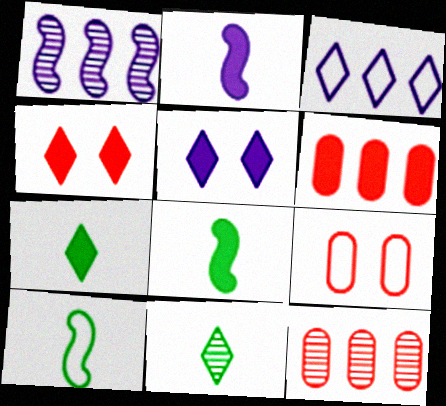[[1, 7, 9], 
[3, 4, 11], 
[3, 9, 10], 
[5, 6, 8], 
[5, 10, 12]]